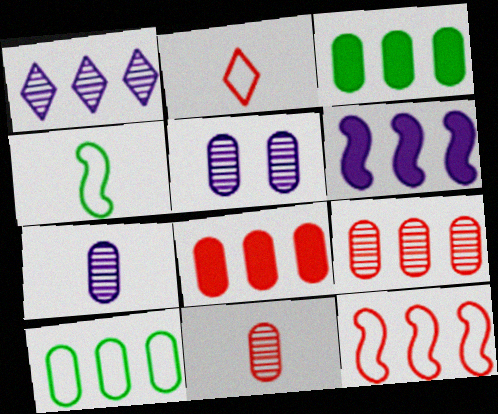[[1, 3, 12]]